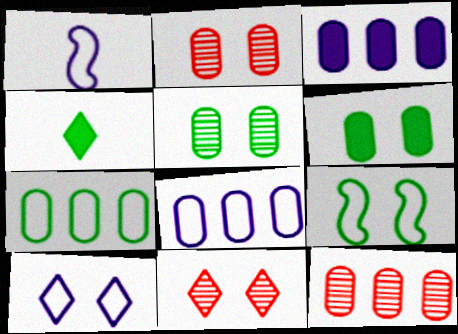[[1, 8, 10], 
[3, 7, 12]]